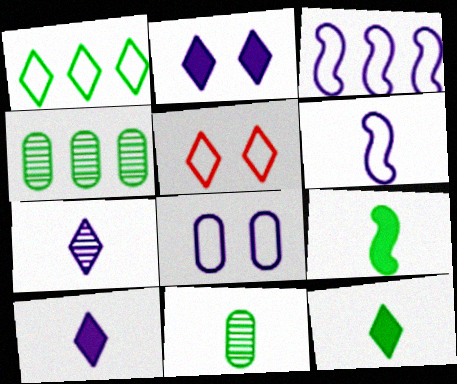[]